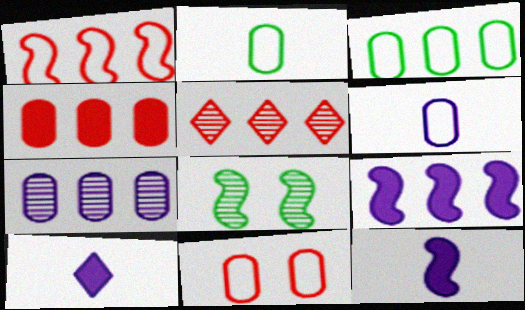[[1, 4, 5], 
[1, 8, 12], 
[3, 4, 7], 
[3, 5, 9], 
[3, 6, 11]]